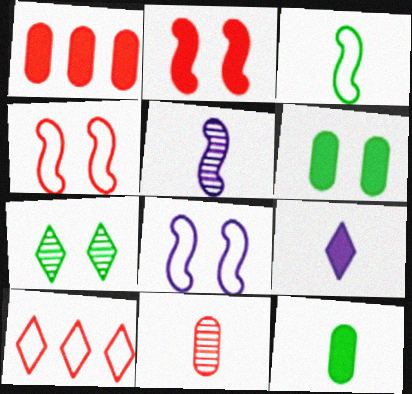[[2, 10, 11], 
[3, 9, 11], 
[5, 6, 10], 
[7, 9, 10]]